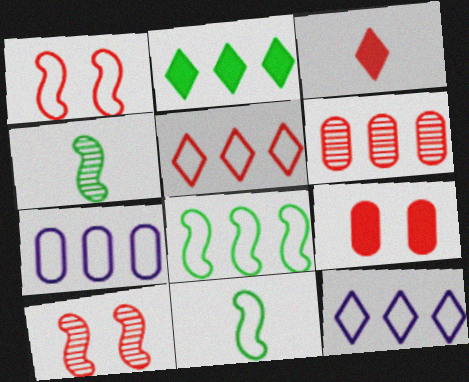[[1, 3, 6], 
[4, 9, 12], 
[5, 7, 8]]